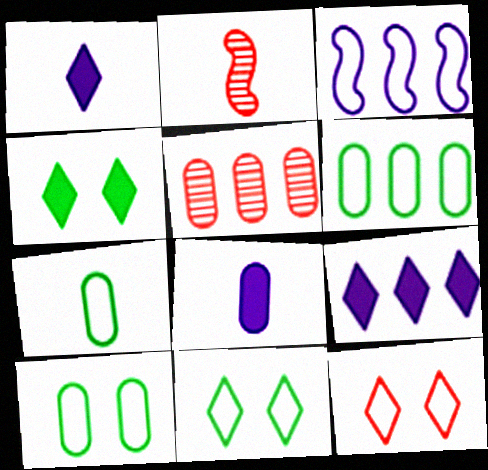[[1, 2, 7], 
[2, 9, 10], 
[3, 7, 12], 
[5, 8, 10], 
[6, 7, 10]]